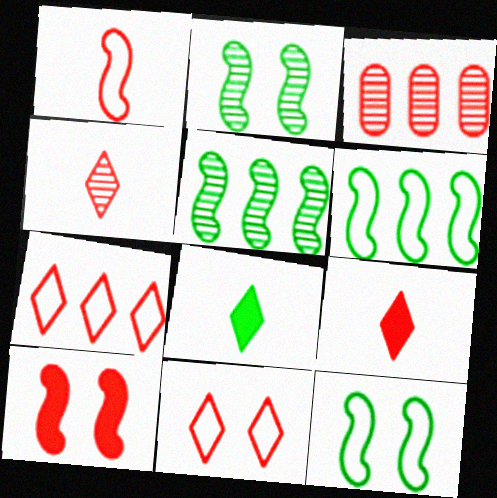[]